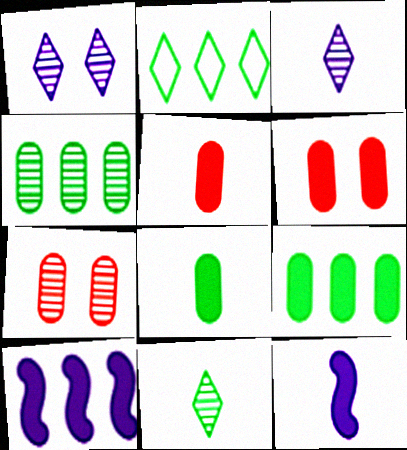[[2, 7, 12]]